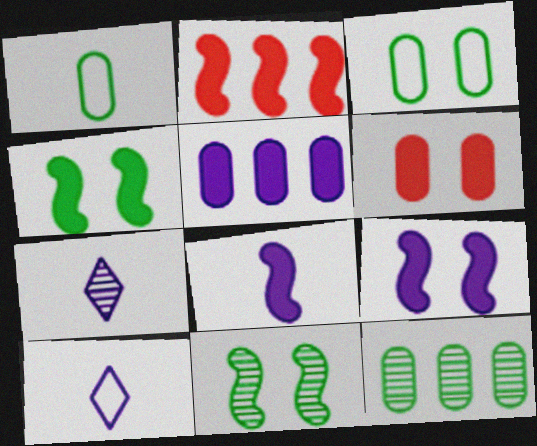[[2, 3, 7], 
[2, 4, 8]]